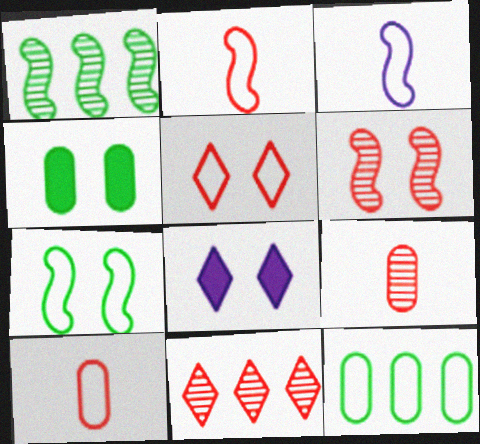[[1, 8, 10], 
[3, 4, 11], 
[3, 5, 12], 
[6, 9, 11]]